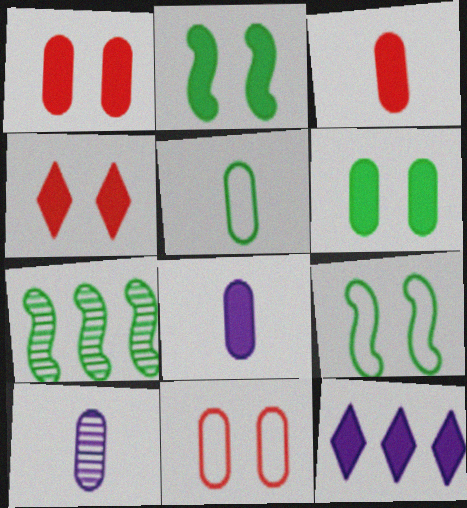[[2, 3, 12], 
[3, 5, 10]]